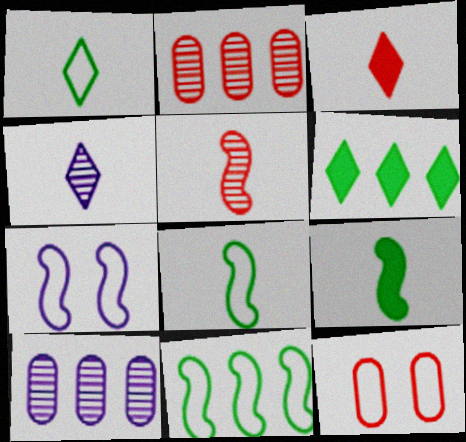[[1, 3, 4]]